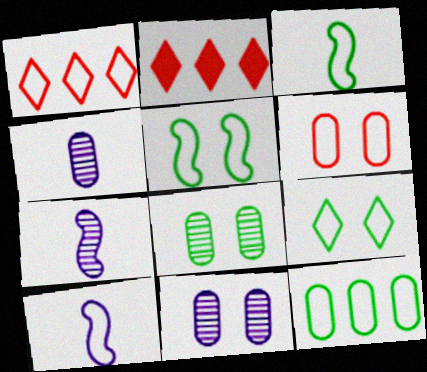[[2, 3, 11], 
[2, 4, 5], 
[2, 8, 10], 
[3, 9, 12]]